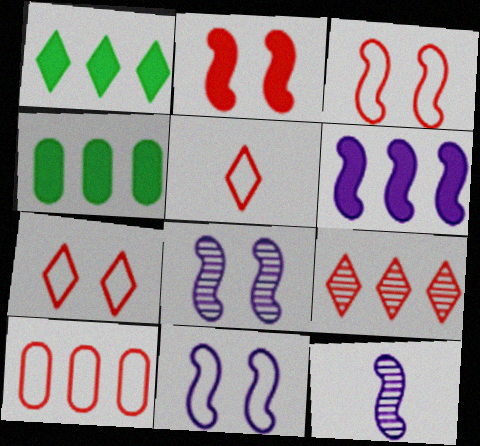[[3, 5, 10], 
[4, 5, 8], 
[4, 7, 12], 
[6, 11, 12]]